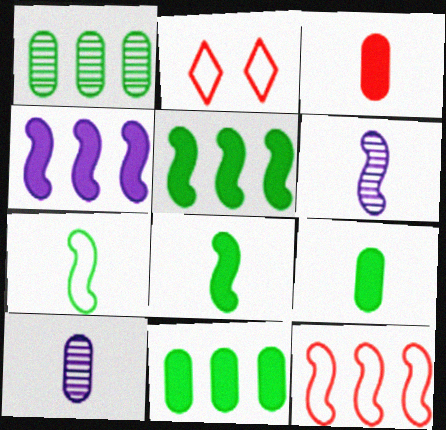[[2, 5, 10], 
[2, 6, 11]]